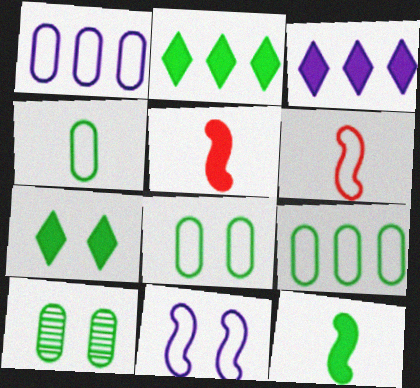[[3, 6, 10], 
[4, 8, 9]]